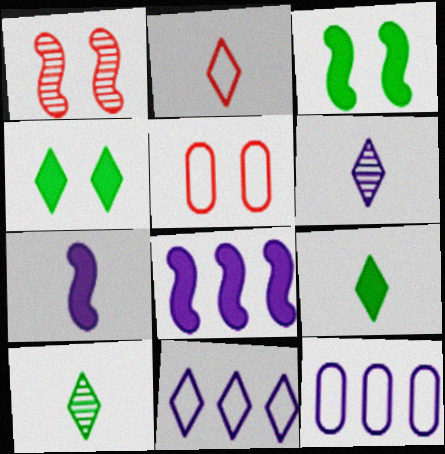[[1, 9, 12], 
[2, 6, 9], 
[5, 8, 10]]